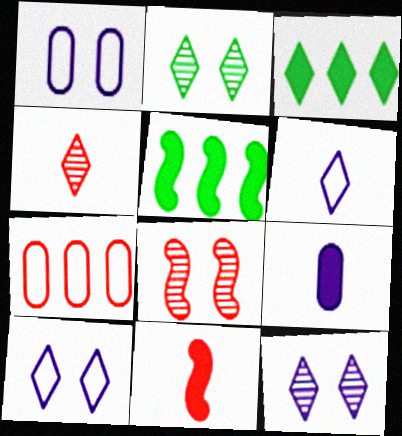[[1, 4, 5], 
[3, 4, 10]]